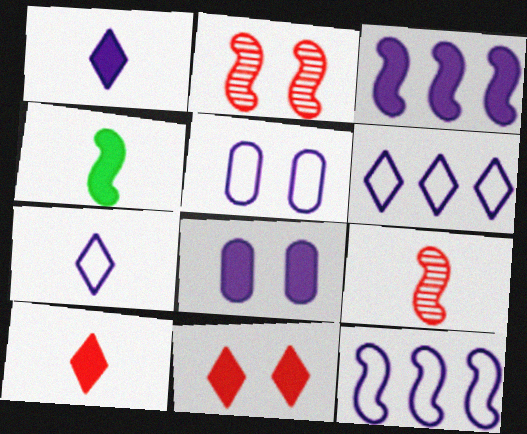[[1, 3, 8], 
[2, 4, 12], 
[5, 7, 12]]